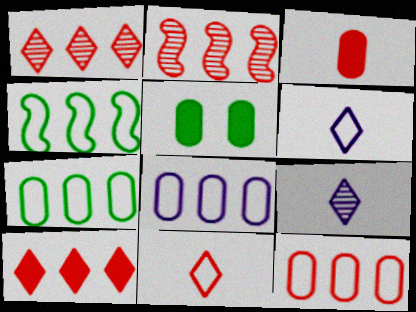[[2, 5, 6], 
[2, 10, 12], 
[7, 8, 12]]